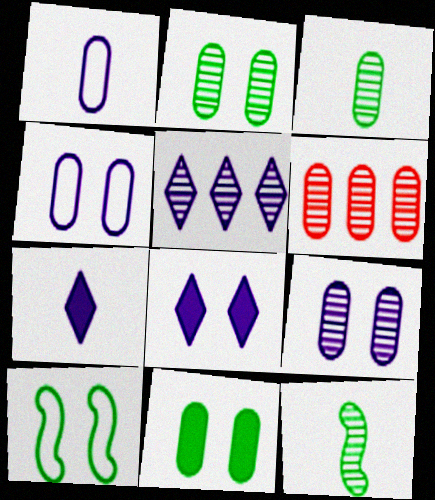[[1, 6, 11], 
[3, 6, 9], 
[6, 7, 10]]